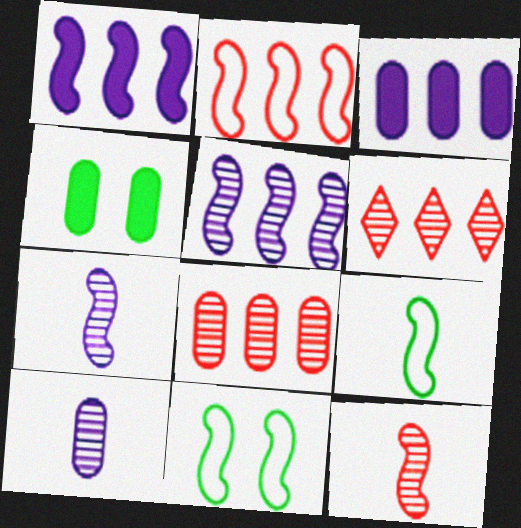[[1, 11, 12]]